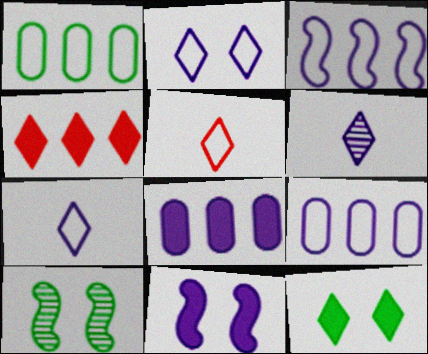[[5, 8, 10], 
[6, 9, 11]]